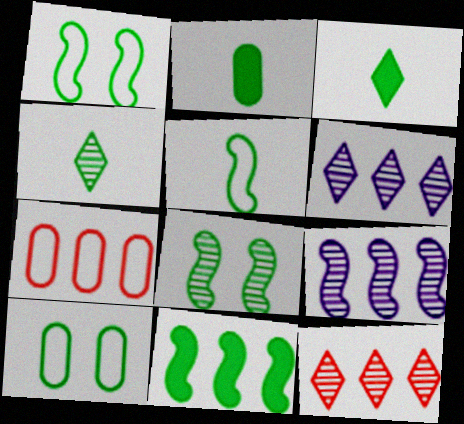[[2, 4, 5], 
[4, 10, 11], 
[5, 8, 11], 
[6, 7, 11]]